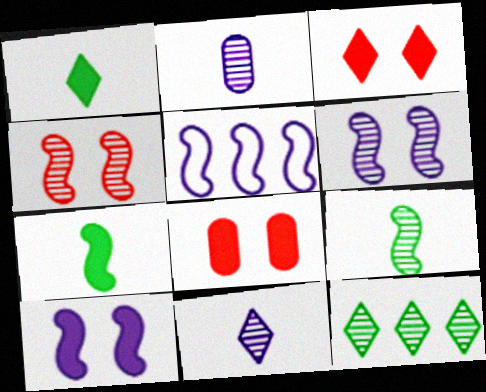[[2, 4, 12], 
[4, 5, 7]]